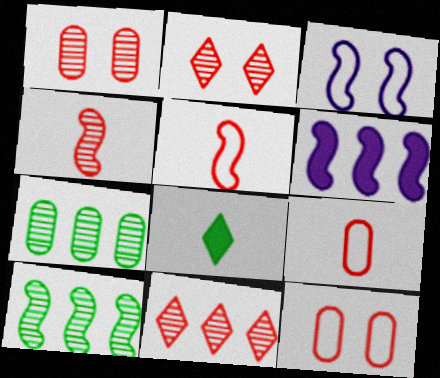[[1, 4, 11]]